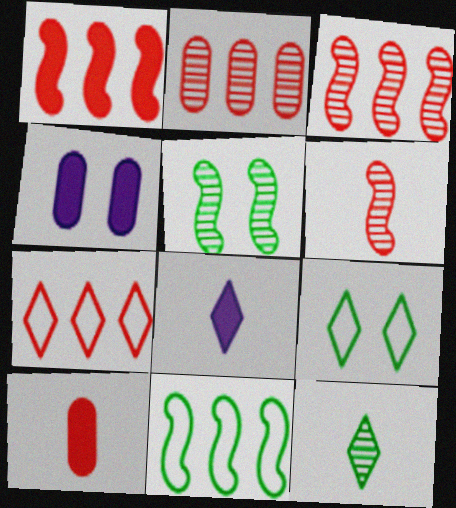[[1, 2, 7]]